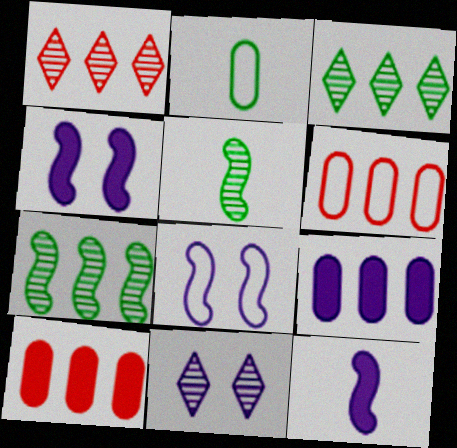[[1, 2, 4]]